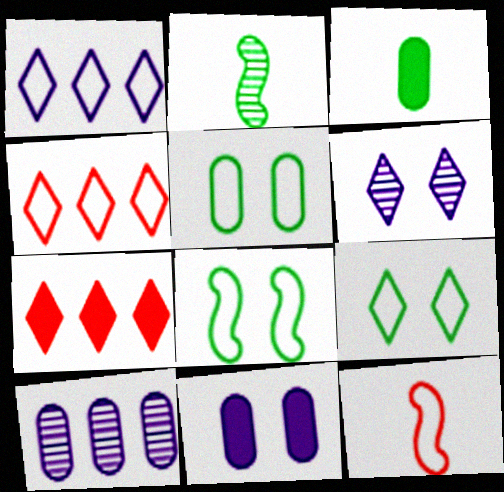[[1, 5, 12], 
[2, 4, 11], 
[5, 8, 9]]